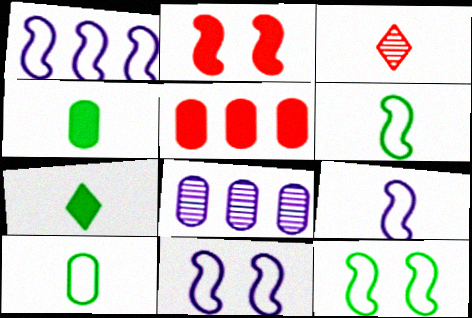[[1, 9, 11], 
[3, 4, 9]]